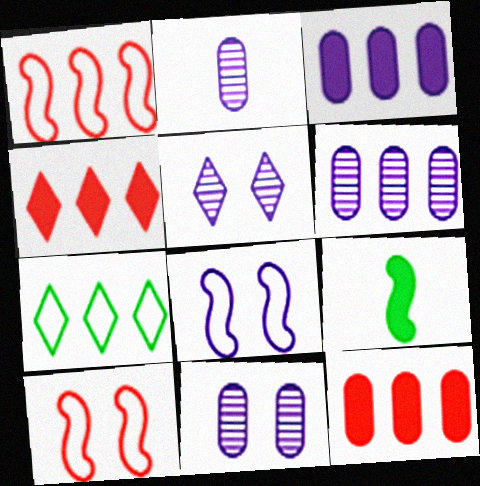[[2, 6, 11]]